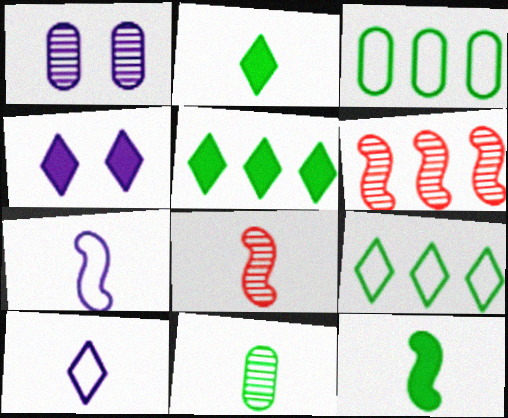[[3, 4, 8], 
[7, 8, 12]]